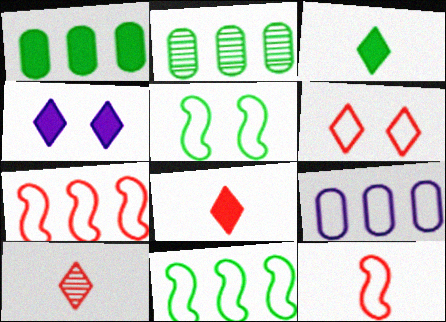[[2, 3, 5], 
[2, 4, 12]]